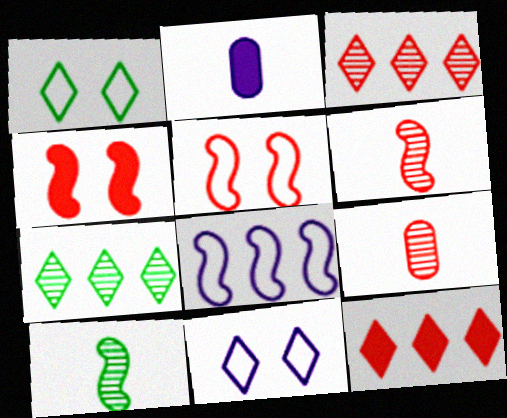[[2, 5, 7], 
[4, 8, 10], 
[5, 9, 12]]